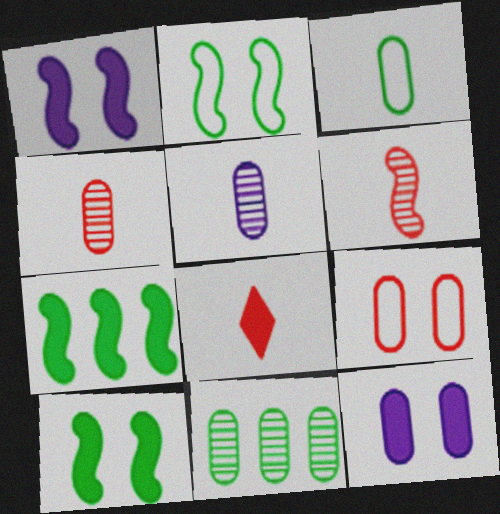[[7, 8, 12]]